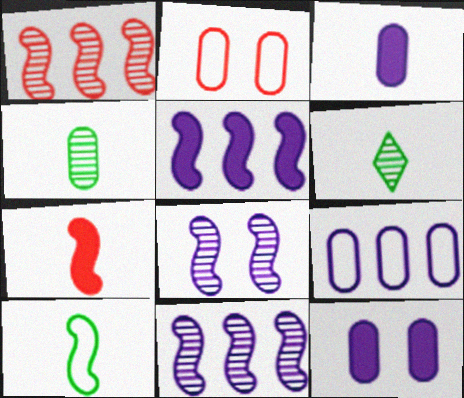[[2, 5, 6]]